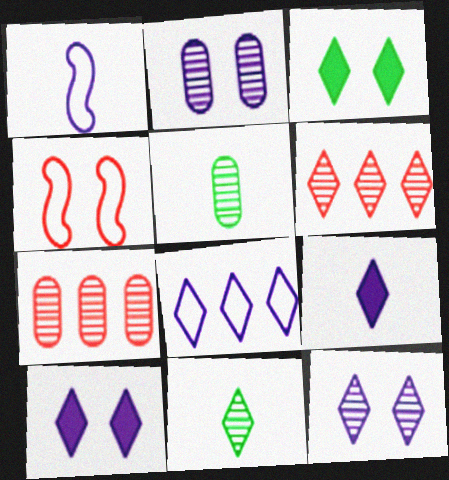[[1, 3, 7], 
[2, 3, 4], 
[2, 5, 7], 
[6, 11, 12], 
[8, 9, 12]]